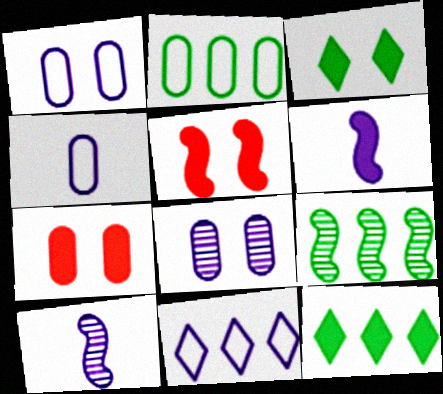[[2, 9, 12], 
[6, 7, 12], 
[6, 8, 11]]